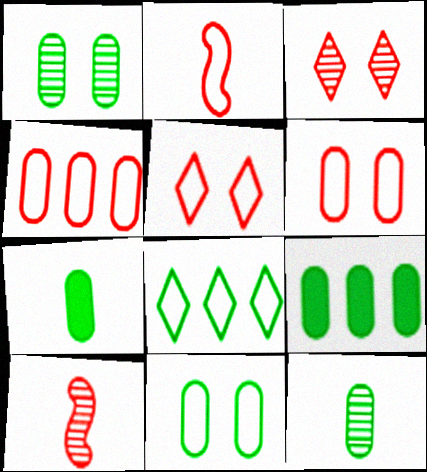[[2, 4, 5], 
[9, 11, 12]]